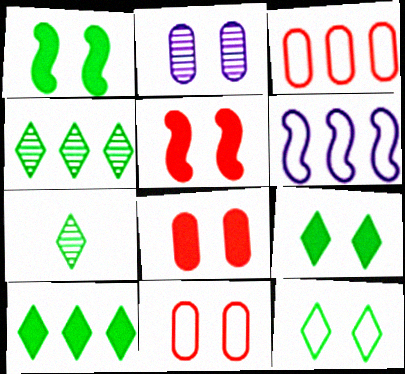[[2, 5, 12], 
[6, 7, 8], 
[7, 10, 12]]